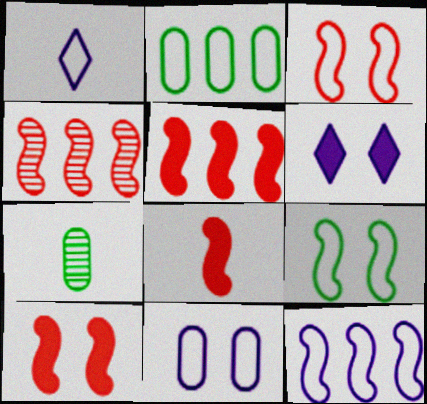[[1, 2, 3], 
[1, 7, 8], 
[1, 11, 12], 
[3, 4, 8], 
[5, 8, 10]]